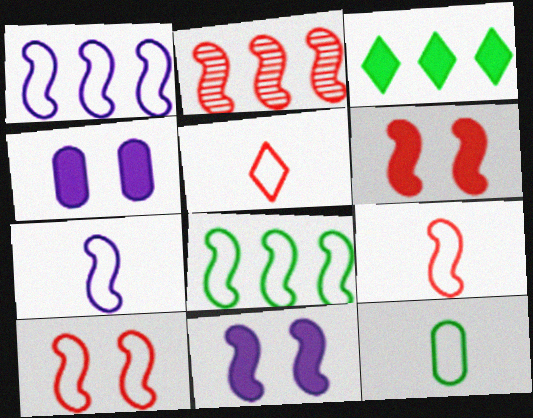[[2, 6, 9], 
[5, 7, 12], 
[7, 8, 10]]